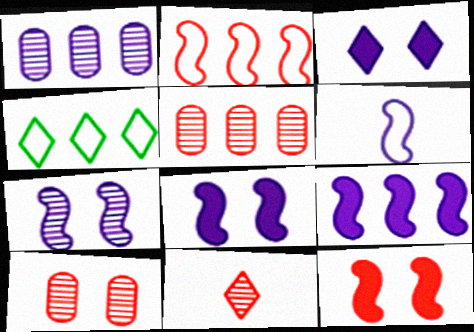[[1, 3, 6], 
[3, 4, 11], 
[4, 5, 9], 
[6, 7, 9]]